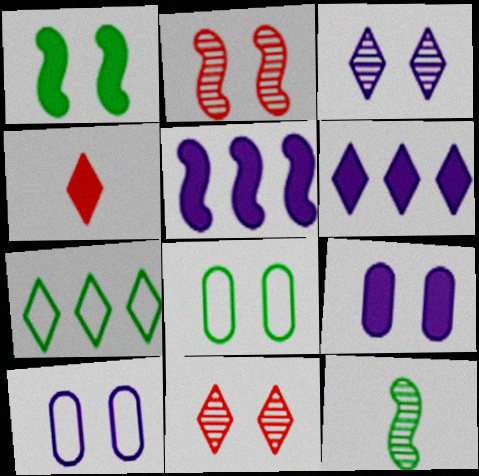[[1, 10, 11], 
[3, 4, 7]]